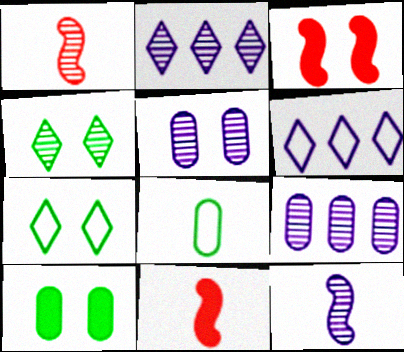[[1, 4, 9], 
[1, 6, 10], 
[2, 3, 8], 
[2, 5, 12], 
[3, 5, 7], 
[7, 9, 11]]